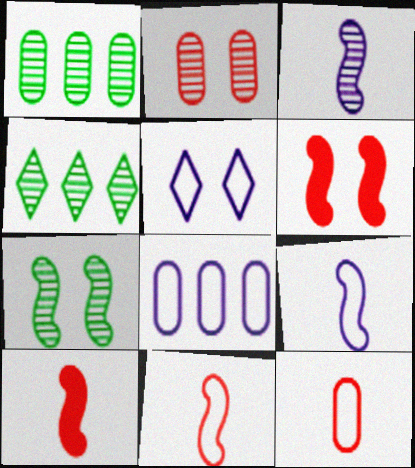[[1, 5, 10], 
[2, 3, 4], 
[5, 8, 9]]